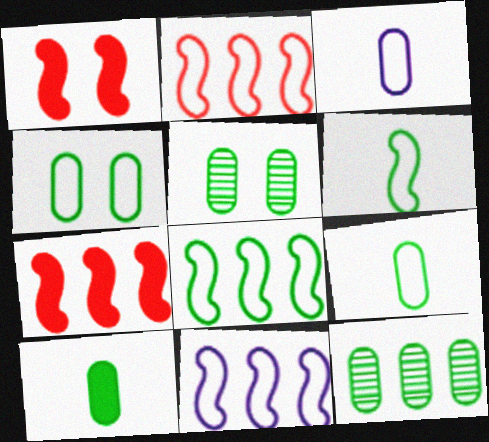[[2, 8, 11], 
[4, 10, 12]]